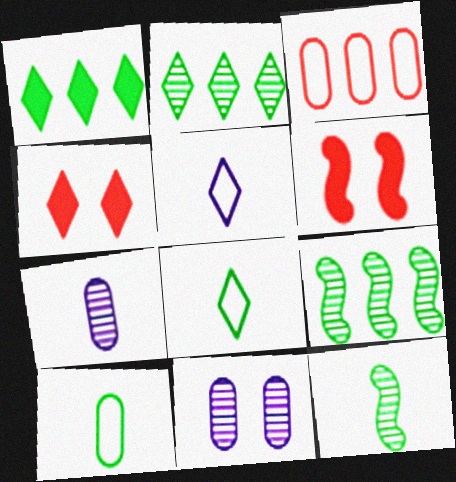[[2, 4, 5]]